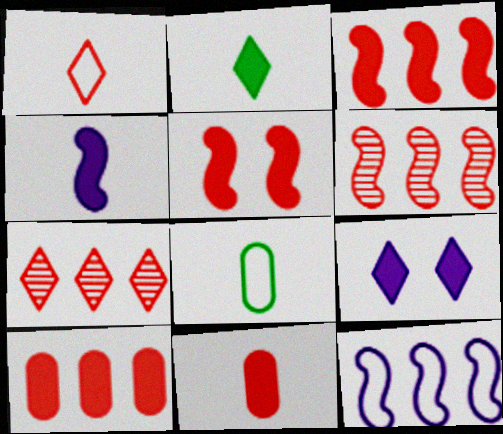[[2, 4, 11], 
[6, 8, 9]]